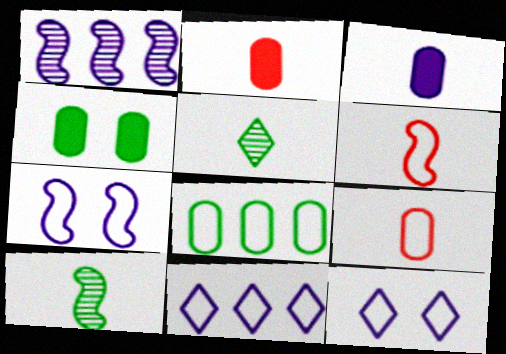[[1, 3, 12], 
[3, 5, 6], 
[6, 8, 12]]